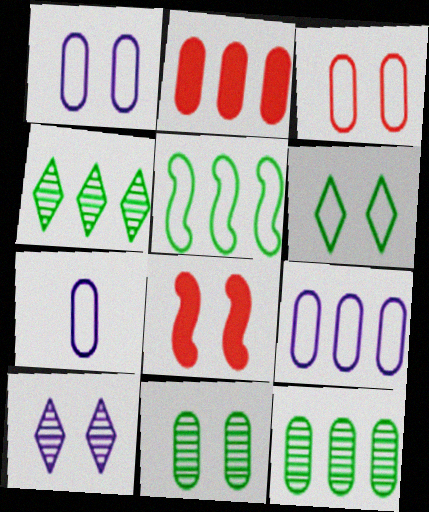[[1, 7, 9], 
[2, 7, 11], 
[2, 9, 12], 
[4, 7, 8]]